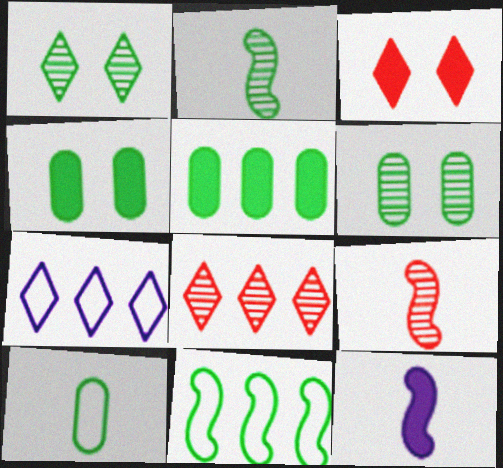[[3, 5, 12], 
[4, 7, 9], 
[5, 6, 10]]